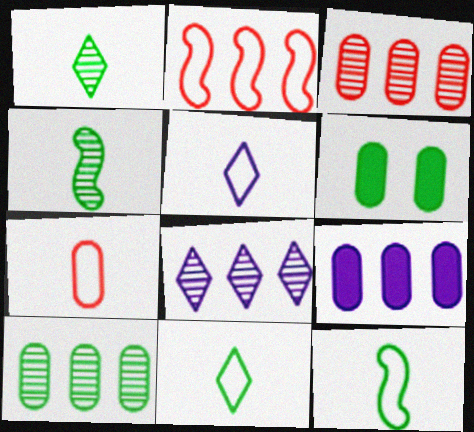[[5, 7, 12]]